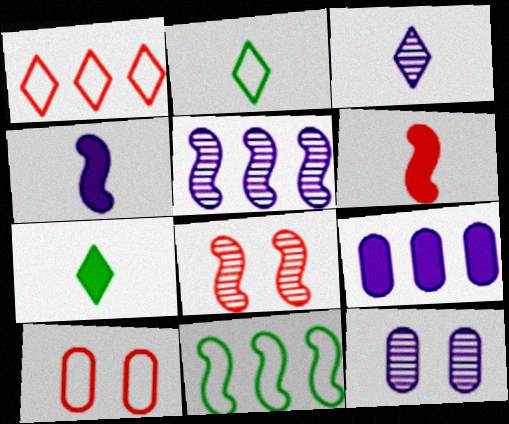[[2, 8, 9], 
[3, 5, 12], 
[4, 8, 11], 
[5, 7, 10]]